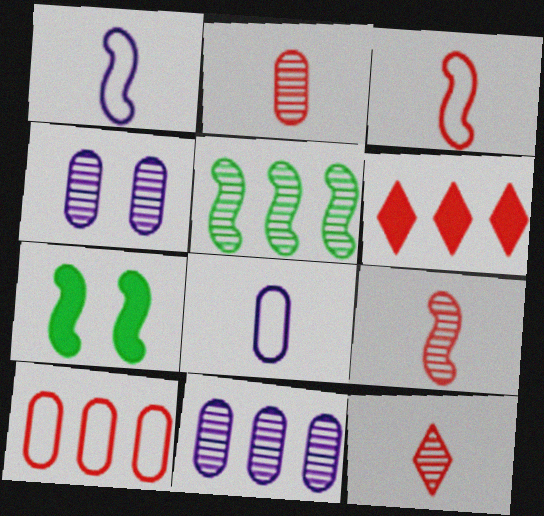[[2, 9, 12], 
[4, 5, 12]]